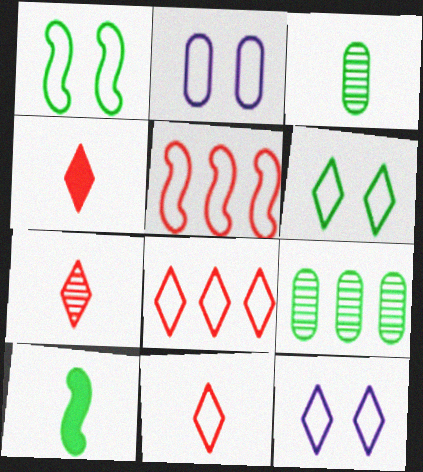[[4, 7, 11], 
[6, 9, 10]]